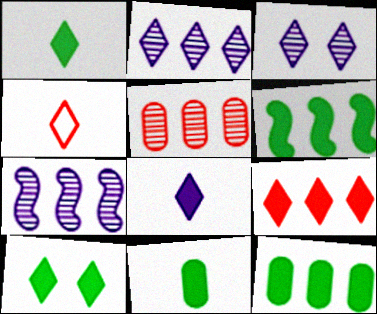[[2, 4, 10], 
[6, 10, 11], 
[8, 9, 10]]